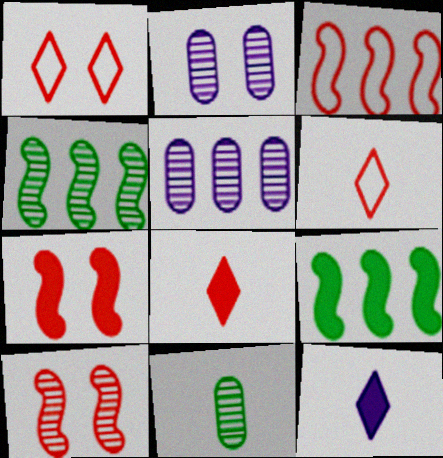[[2, 6, 9]]